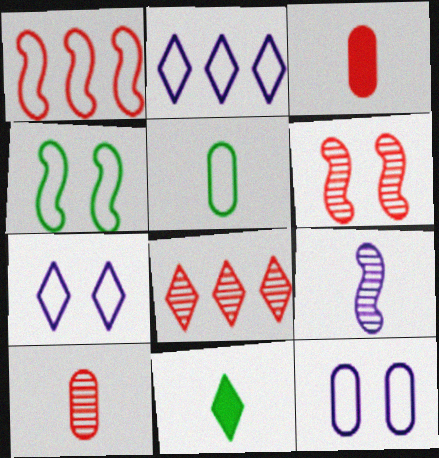[[1, 5, 7], 
[6, 8, 10], 
[7, 8, 11]]